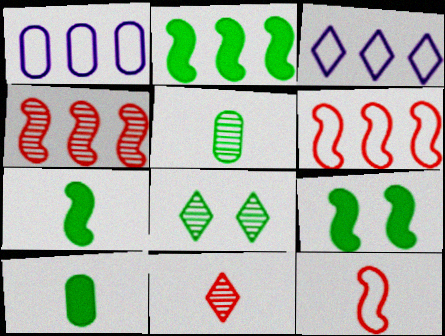[[1, 9, 11], 
[2, 7, 9]]